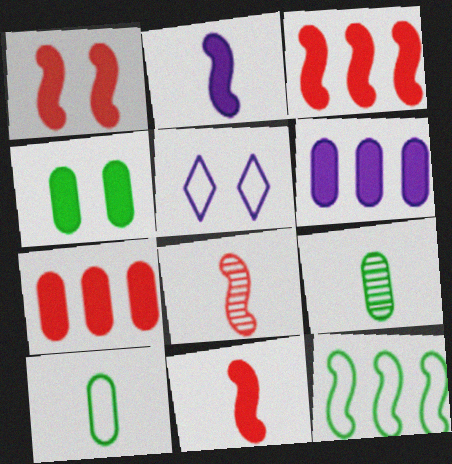[[1, 3, 11], 
[3, 5, 9]]